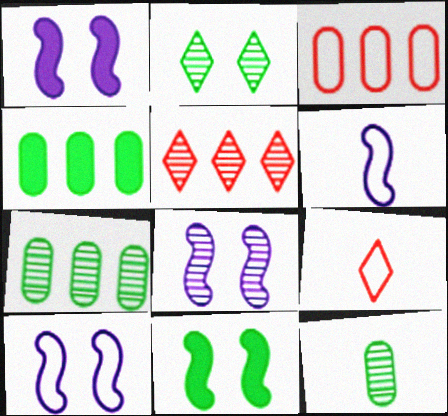[[1, 7, 9], 
[1, 8, 10], 
[4, 8, 9], 
[5, 8, 12]]